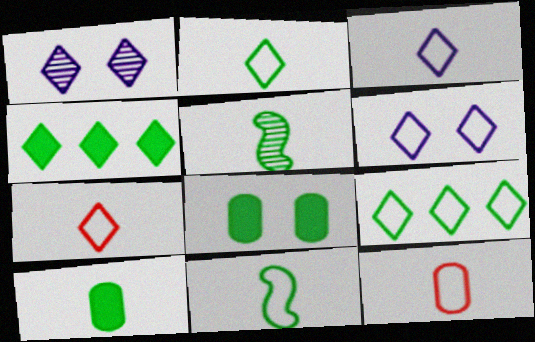[[1, 4, 7], 
[2, 3, 7], 
[2, 5, 10], 
[3, 11, 12], 
[5, 8, 9], 
[6, 7, 9]]